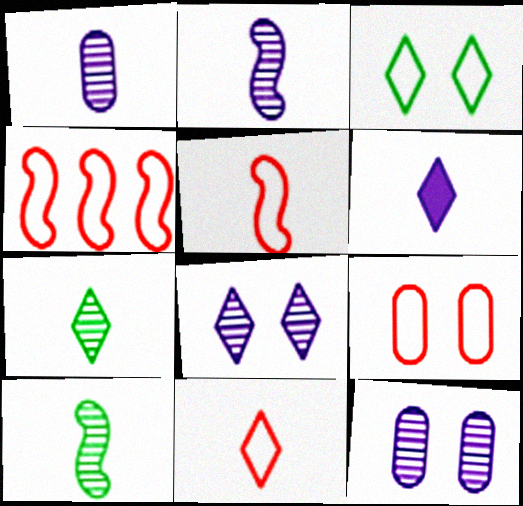[[4, 9, 11], 
[6, 7, 11]]